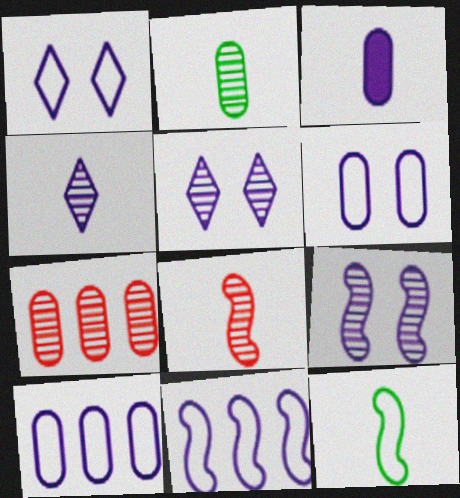[[2, 4, 8], 
[3, 5, 11]]